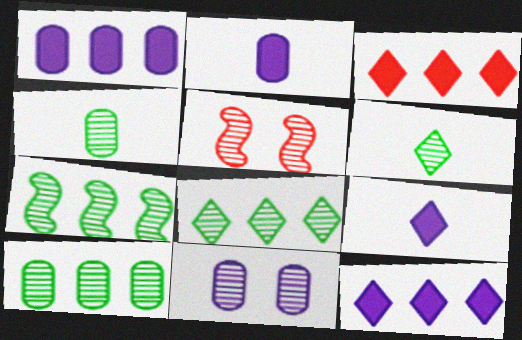[[7, 8, 10]]